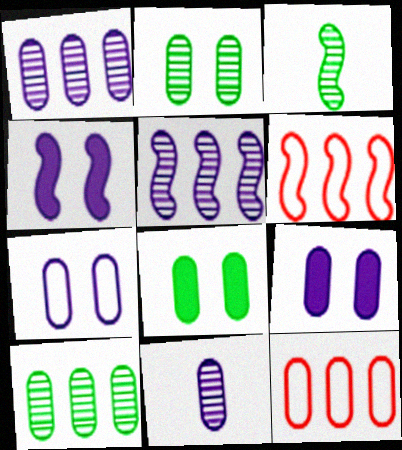[[3, 4, 6], 
[8, 11, 12]]